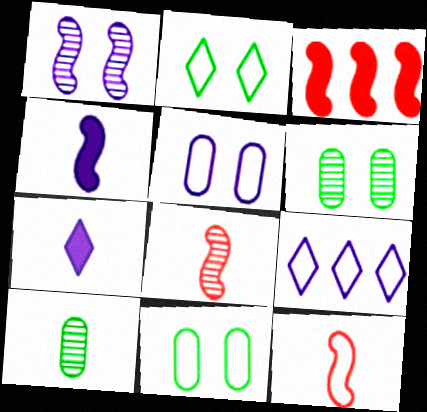[[7, 10, 12], 
[9, 11, 12]]